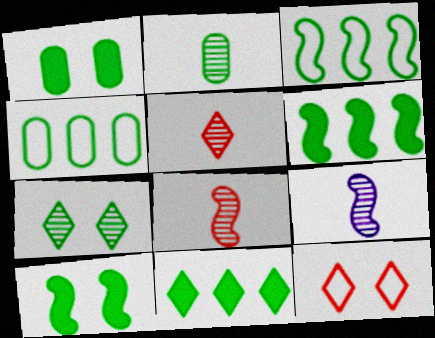[[1, 2, 4], 
[2, 5, 9]]